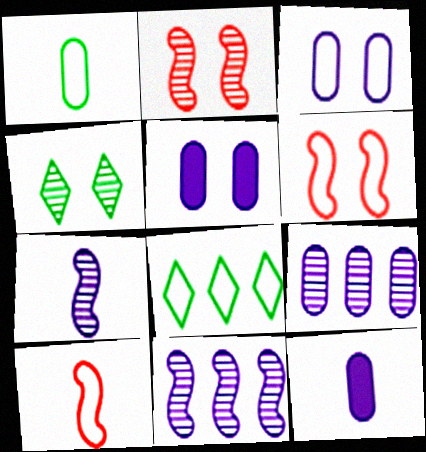[[2, 8, 12], 
[3, 8, 10], 
[3, 9, 12], 
[4, 5, 6]]